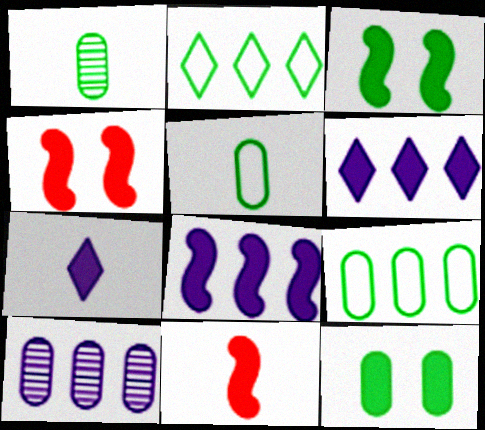[[1, 2, 3], 
[1, 9, 12], 
[3, 8, 11], 
[6, 11, 12]]